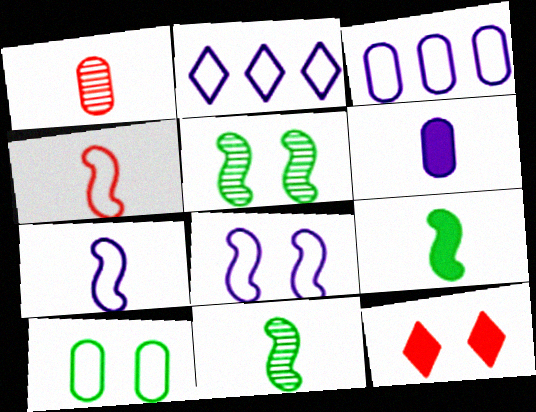[[2, 4, 10], 
[3, 11, 12]]